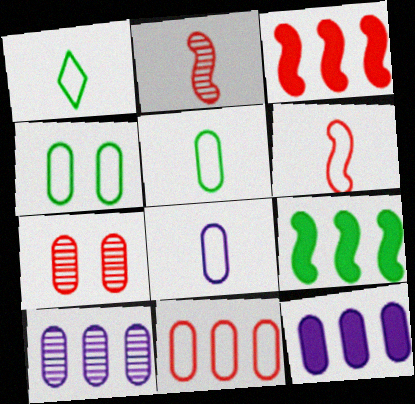[[1, 6, 8], 
[4, 8, 11], 
[5, 7, 12]]